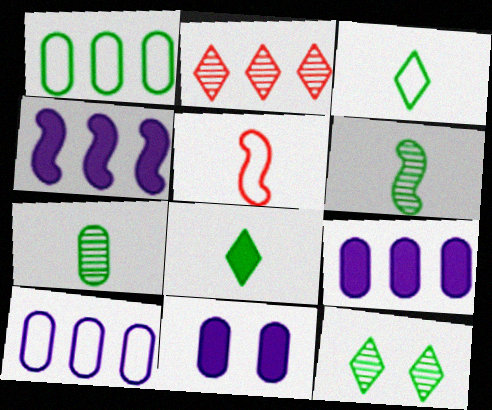[[1, 2, 4], 
[5, 9, 12]]